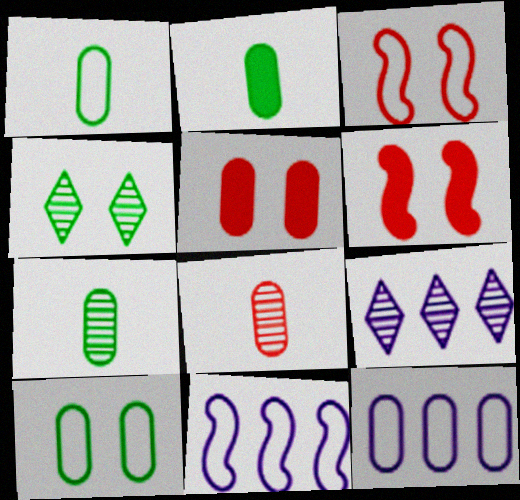[[1, 2, 7], 
[1, 6, 9], 
[2, 3, 9], 
[5, 7, 12]]